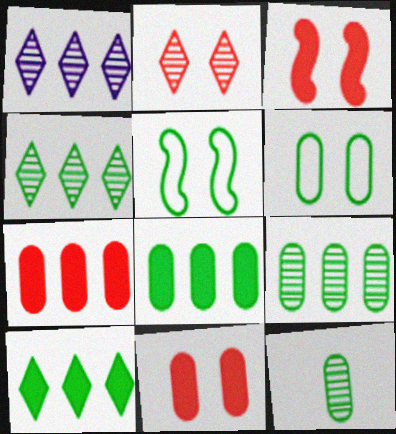[[5, 10, 12], 
[6, 8, 12]]